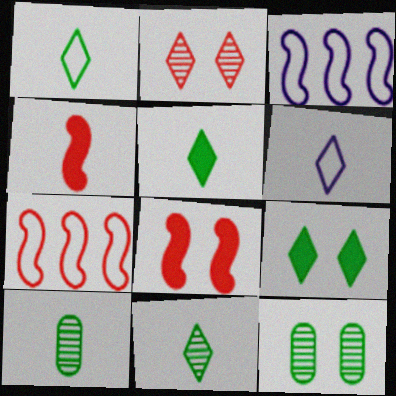[[1, 5, 11], 
[4, 6, 10]]